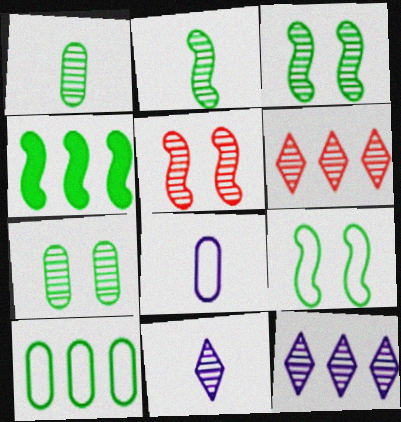[[1, 5, 12], 
[2, 4, 9]]